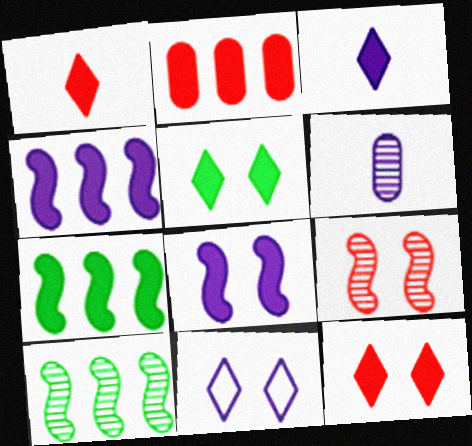[[4, 6, 11]]